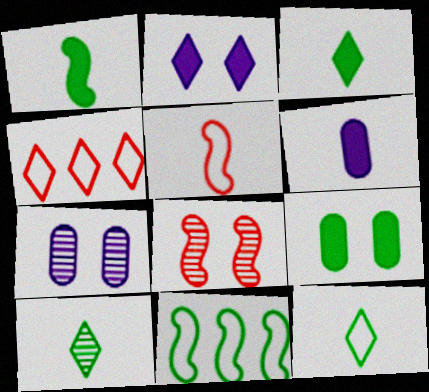[[1, 4, 7], 
[2, 4, 10], 
[3, 10, 12], 
[5, 6, 10], 
[9, 10, 11]]